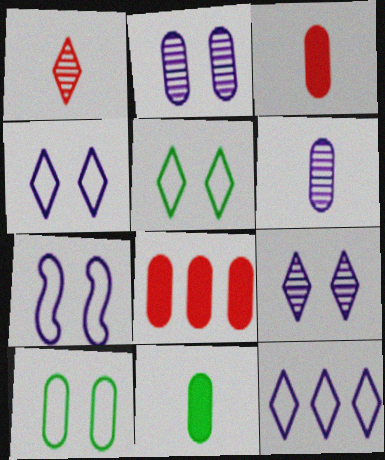[[6, 8, 10]]